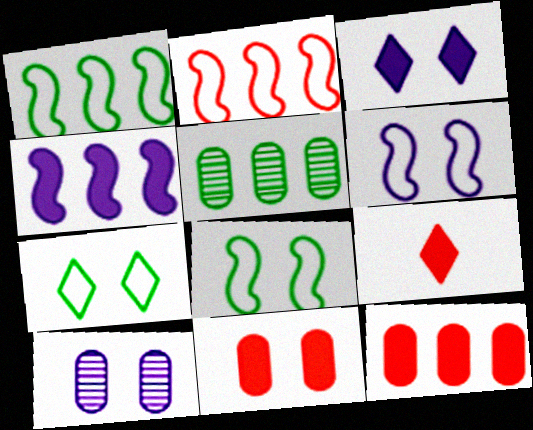[[1, 9, 10], 
[3, 6, 10], 
[5, 6, 9]]